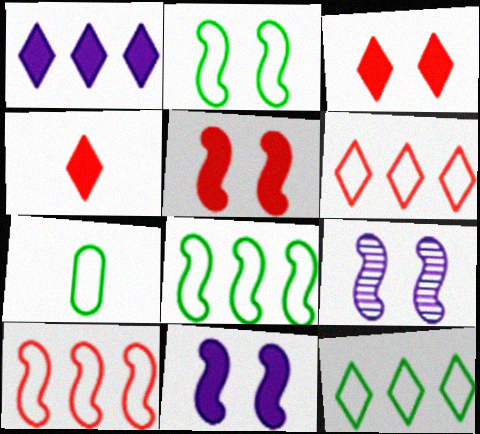[[2, 5, 9], 
[2, 7, 12]]